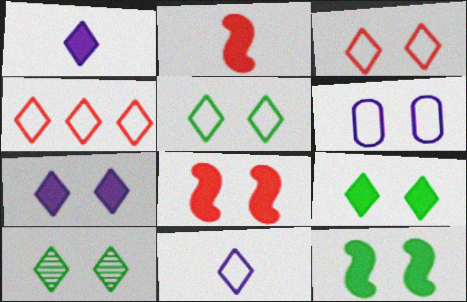[[1, 4, 10], 
[3, 7, 10], 
[4, 5, 11], 
[5, 9, 10], 
[6, 8, 10]]